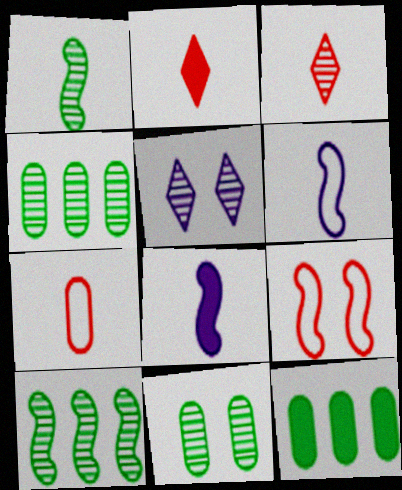[[8, 9, 10]]